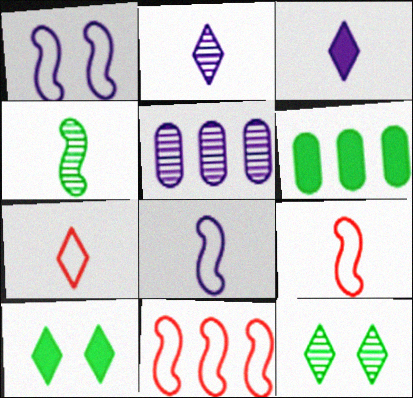[[1, 3, 5], 
[5, 9, 10]]